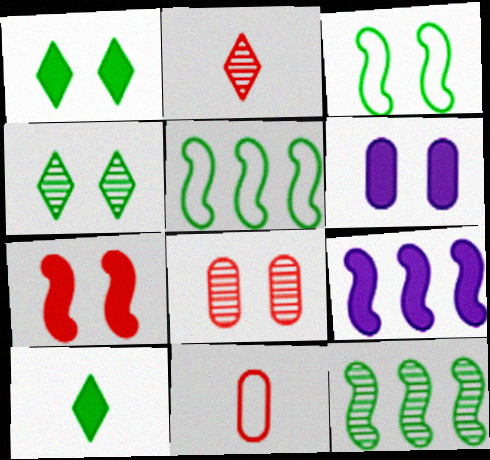[[1, 6, 7], 
[2, 5, 6], 
[4, 9, 11]]